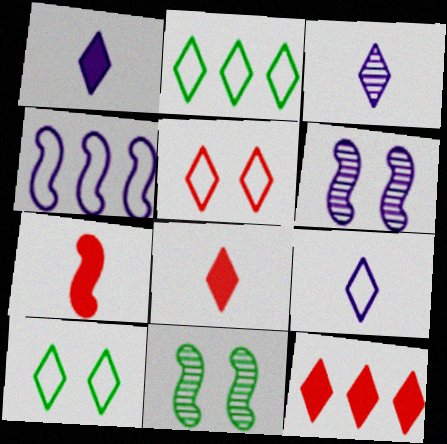[[1, 3, 9], 
[2, 5, 9], 
[3, 10, 12], 
[4, 7, 11]]